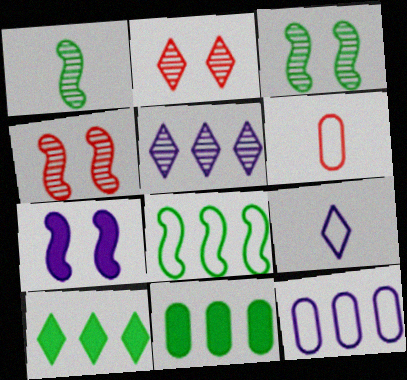[[2, 9, 10], 
[4, 9, 11]]